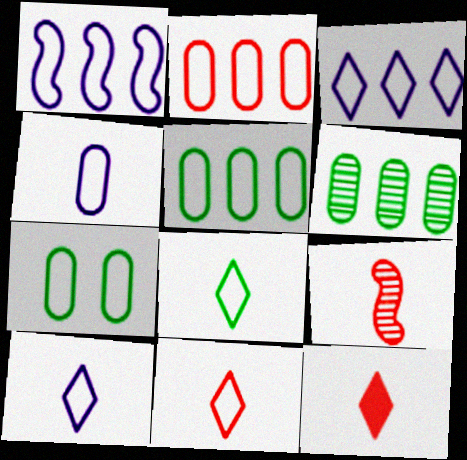[[1, 7, 11], 
[2, 4, 7], 
[8, 10, 11]]